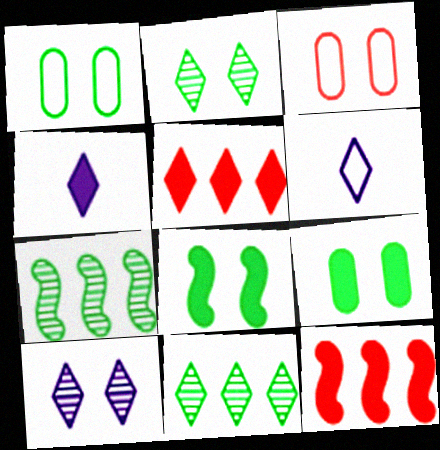[[1, 2, 8], 
[2, 5, 6], 
[3, 4, 7], 
[3, 8, 10], 
[4, 9, 12]]